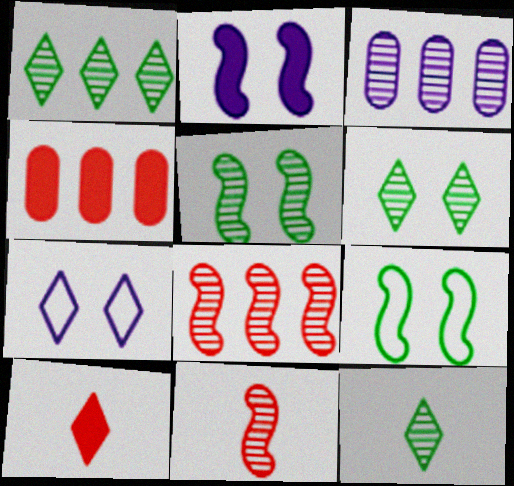[[1, 3, 8], 
[1, 6, 12], 
[1, 7, 10], 
[3, 6, 11], 
[3, 9, 10]]